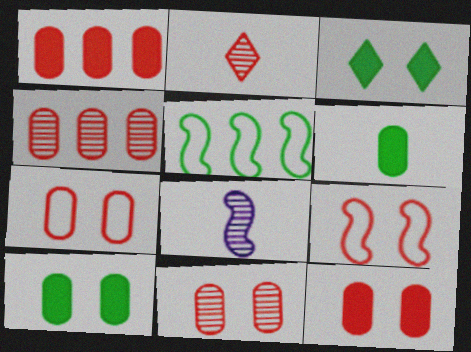[[1, 2, 9], 
[7, 11, 12]]